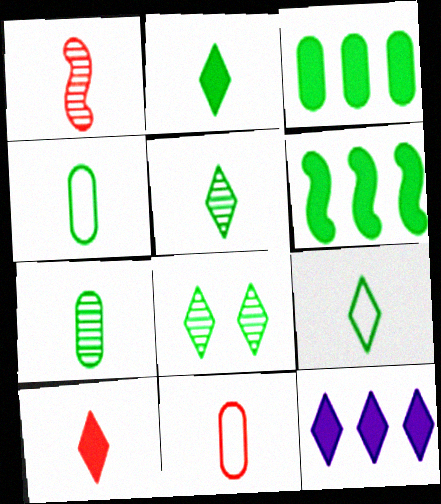[[1, 10, 11], 
[2, 5, 9], 
[4, 6, 8]]